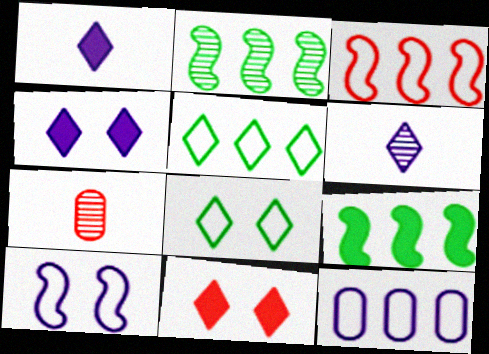[[3, 5, 12], 
[3, 7, 11], 
[5, 6, 11]]